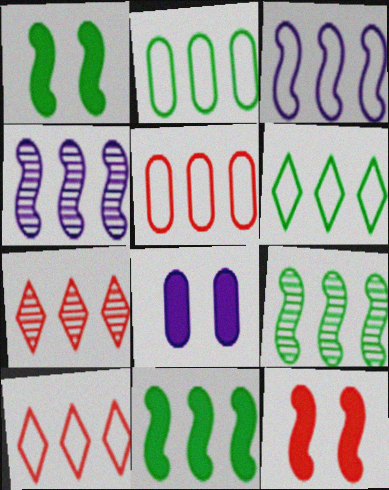[[2, 3, 10], 
[3, 5, 6]]